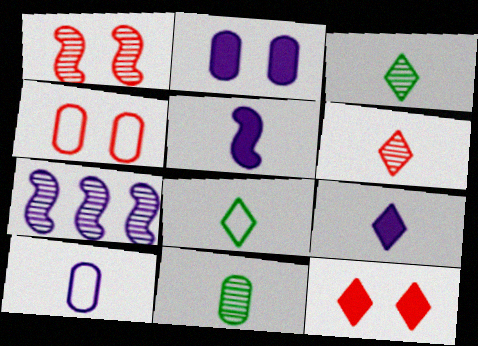[[1, 4, 12], 
[6, 8, 9]]